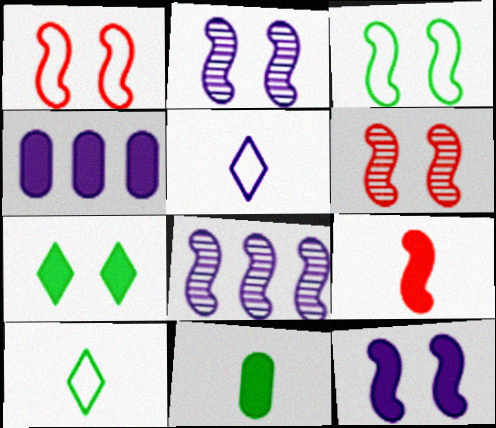[[2, 4, 5], 
[3, 6, 12], 
[3, 8, 9], 
[4, 6, 10], 
[4, 7, 9]]